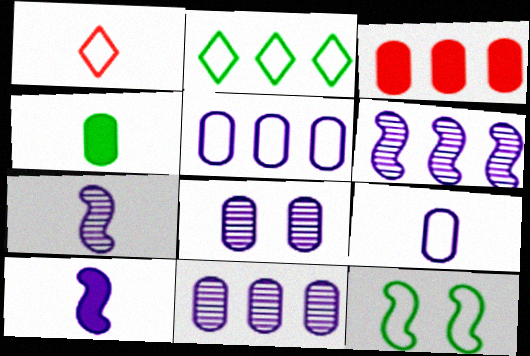[[1, 4, 7], 
[1, 5, 12], 
[2, 3, 6]]